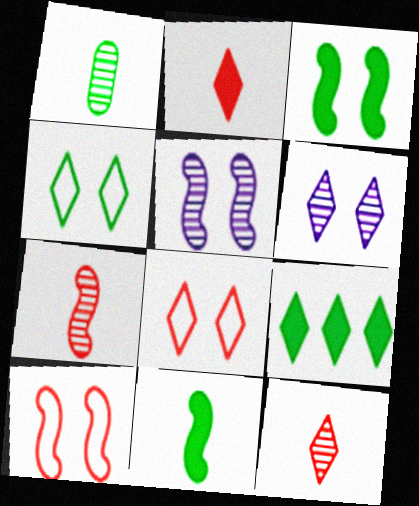[[3, 5, 10]]